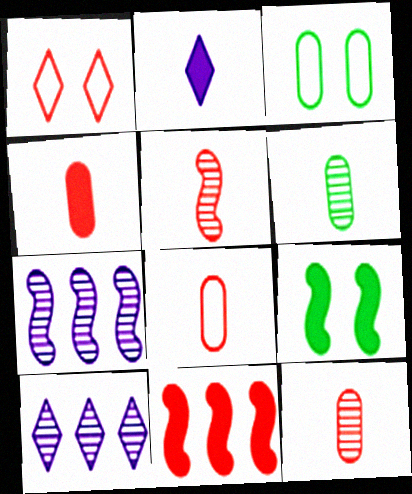[[1, 11, 12], 
[4, 8, 12], 
[8, 9, 10]]